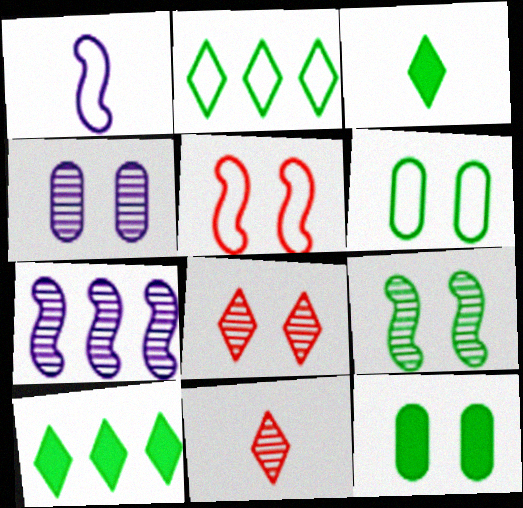[[4, 8, 9]]